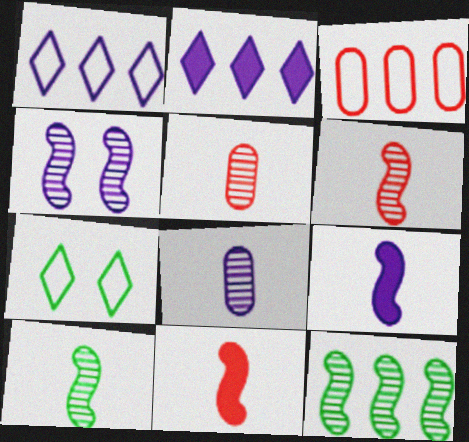[[2, 3, 12], 
[4, 6, 12]]